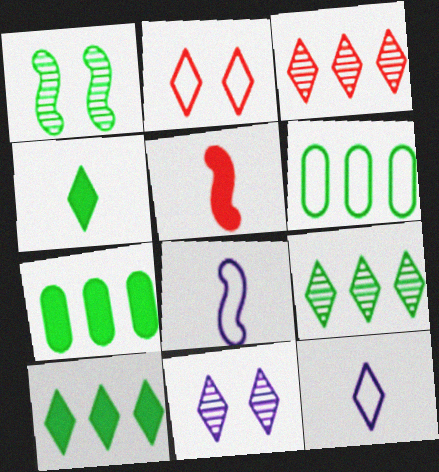[[1, 4, 6], 
[2, 6, 8], 
[5, 6, 11]]